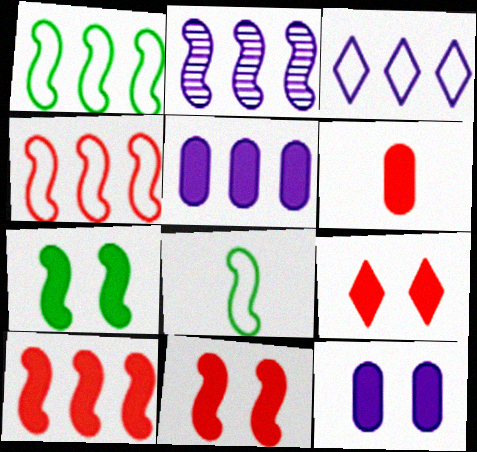[[1, 2, 10], 
[2, 3, 5], 
[2, 8, 11], 
[6, 9, 10], 
[7, 9, 12]]